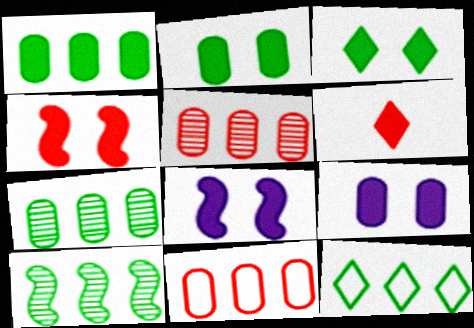[[1, 6, 8], 
[1, 10, 12], 
[3, 4, 9]]